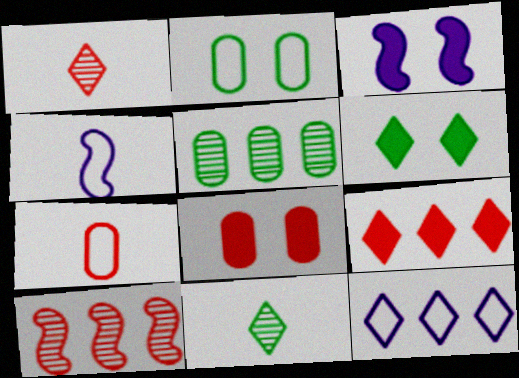[[1, 6, 12], 
[3, 6, 8]]